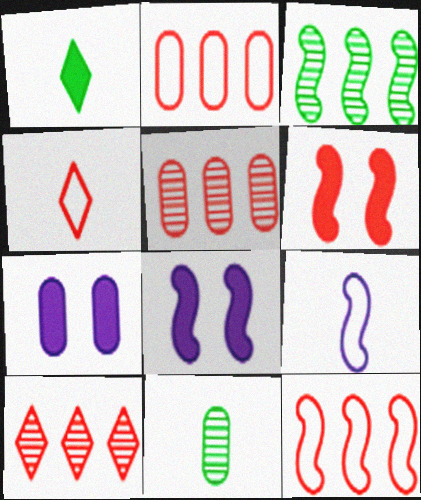[[2, 7, 11], 
[3, 4, 7], 
[3, 6, 9], 
[4, 5, 6]]